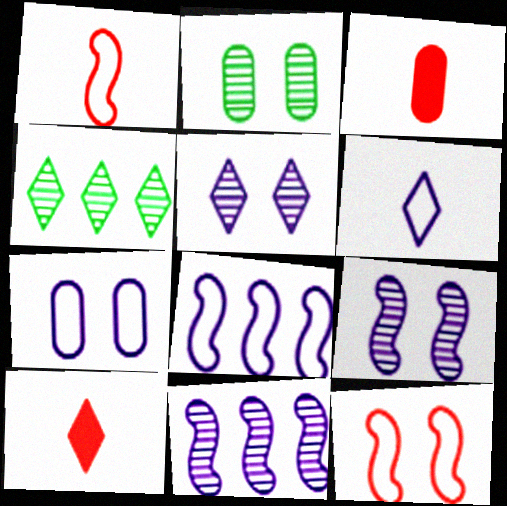[[2, 8, 10], 
[6, 7, 8]]